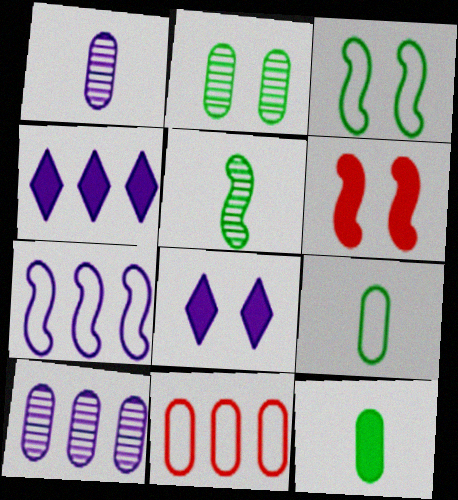[[1, 7, 8], 
[4, 6, 12], 
[4, 7, 10], 
[5, 6, 7], 
[5, 8, 11]]